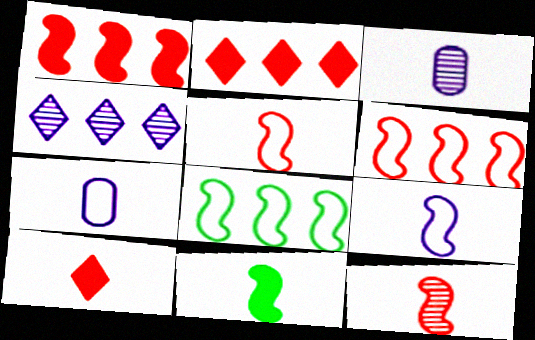[[9, 11, 12]]